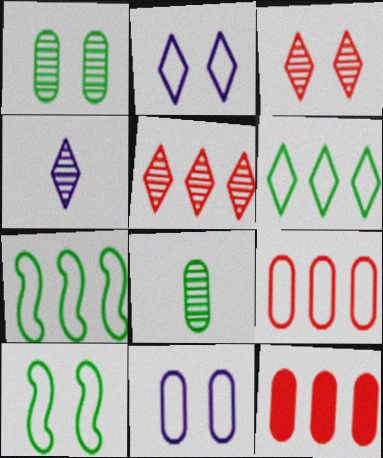[[4, 10, 12], 
[8, 11, 12]]